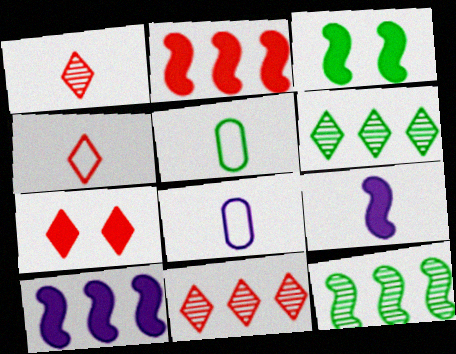[[1, 5, 9], 
[2, 3, 9], 
[3, 5, 6], 
[3, 8, 11], 
[4, 7, 11], 
[7, 8, 12]]